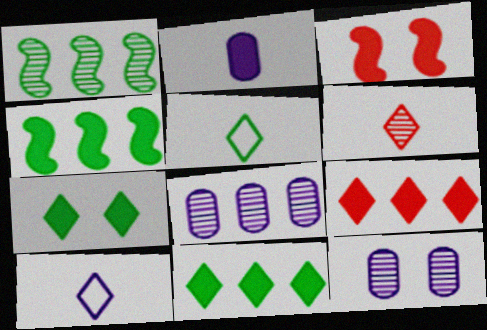[[1, 6, 12], 
[2, 3, 11], 
[3, 5, 8]]